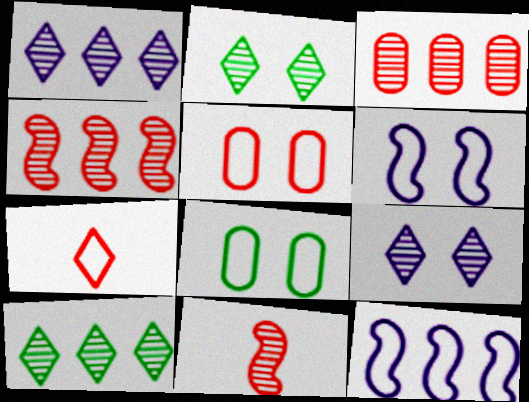[[7, 8, 12]]